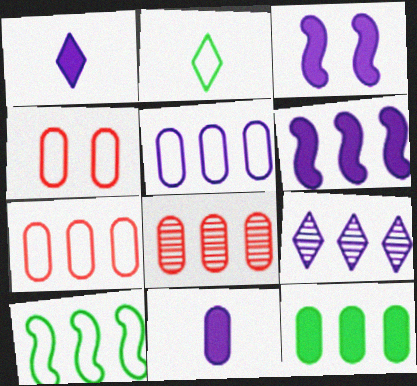[[2, 3, 8], 
[5, 6, 9], 
[5, 8, 12]]